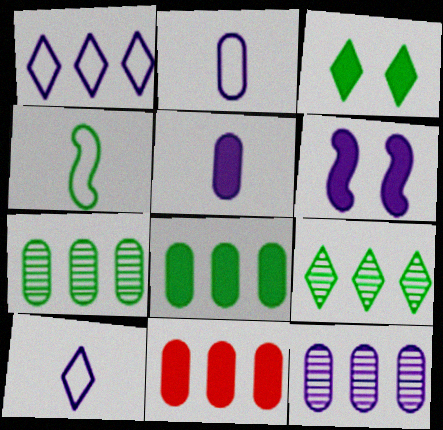[[3, 4, 7], 
[6, 10, 12]]